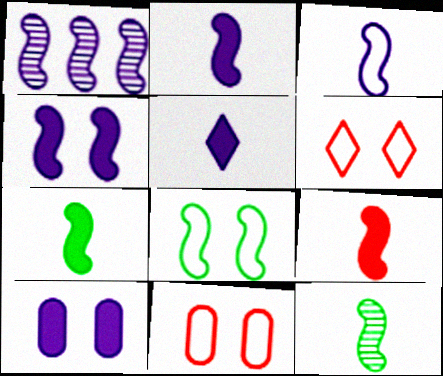[[1, 3, 4], 
[1, 8, 9], 
[2, 7, 9], 
[3, 9, 12]]